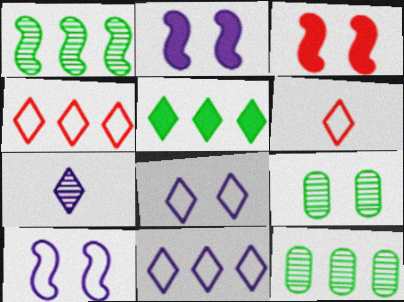[[2, 6, 12], 
[3, 8, 9]]